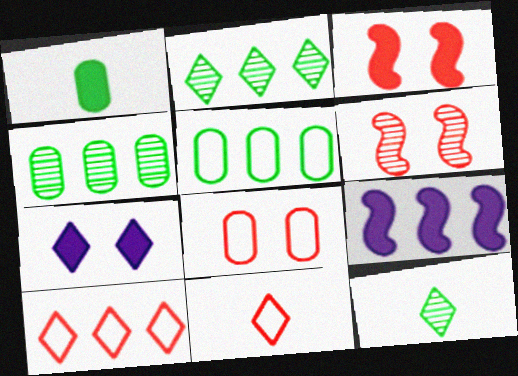[[2, 7, 11], 
[4, 9, 10], 
[7, 10, 12], 
[8, 9, 12]]